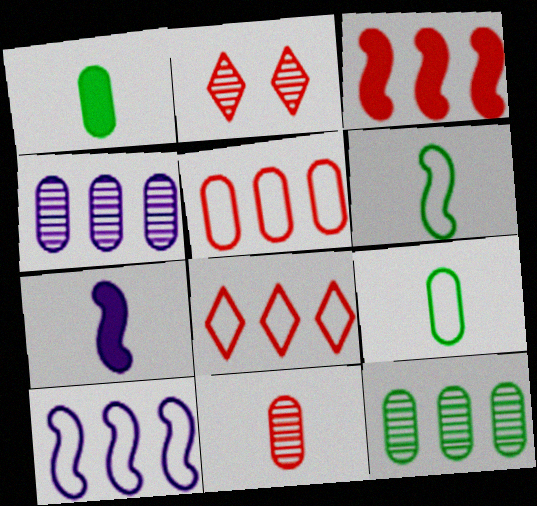[[1, 2, 10]]